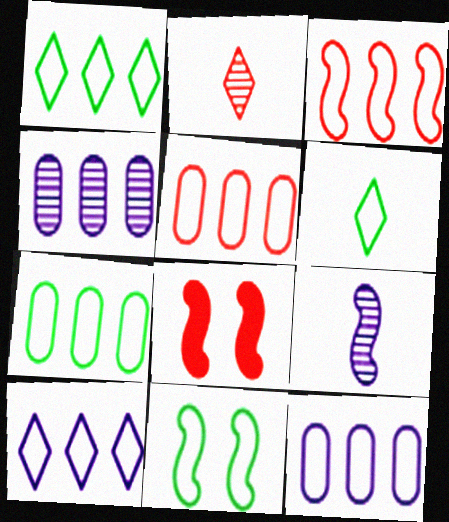[[1, 3, 12], 
[2, 5, 8], 
[3, 7, 10], 
[4, 6, 8], 
[5, 7, 12], 
[6, 7, 11]]